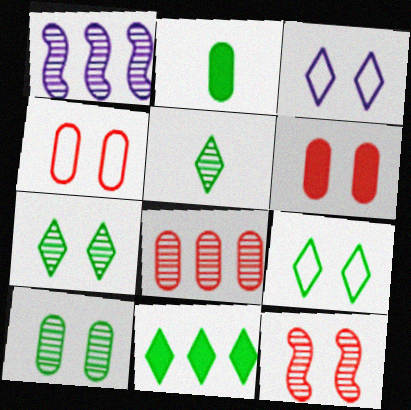[[5, 9, 11]]